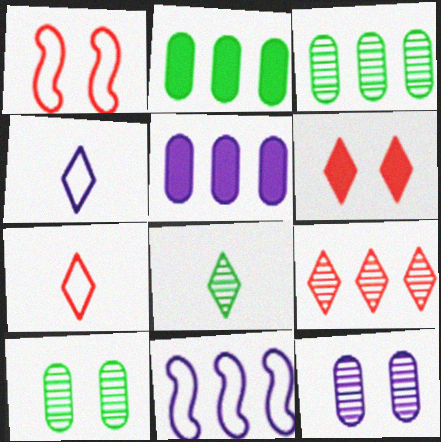[[1, 5, 8], 
[2, 9, 11], 
[6, 7, 9]]